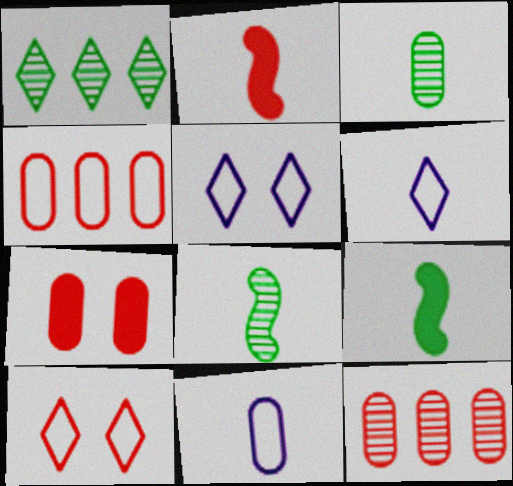[[2, 3, 6], 
[2, 10, 12], 
[5, 9, 12]]